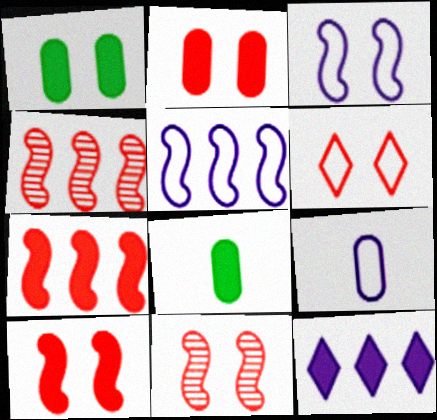[[2, 6, 11], 
[8, 10, 12]]